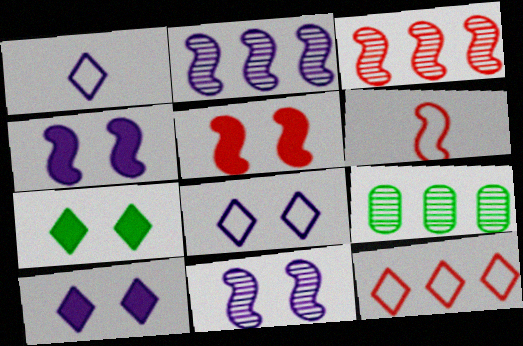[[1, 5, 9], 
[3, 5, 6], 
[6, 9, 10]]